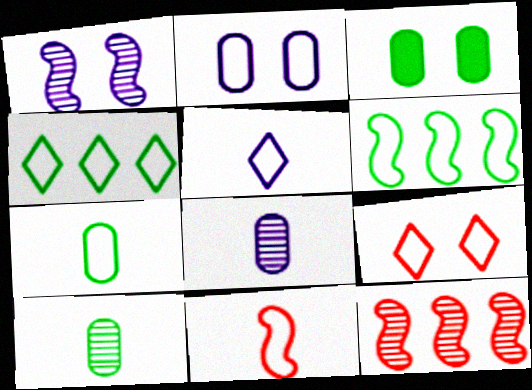[[1, 3, 9], 
[2, 4, 11], 
[3, 5, 12], 
[4, 5, 9], 
[5, 7, 11]]